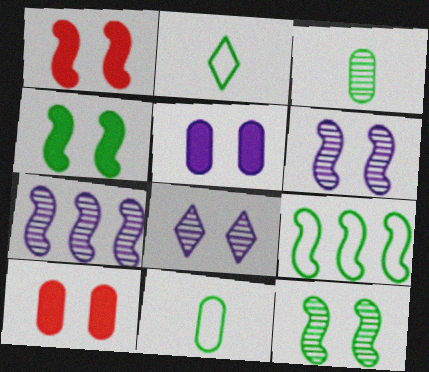[[2, 7, 10]]